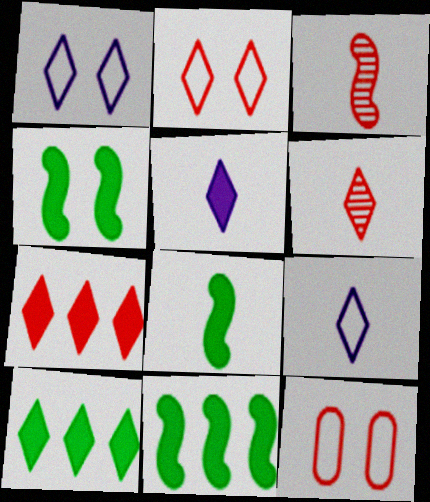[[1, 6, 10], 
[2, 6, 7], 
[3, 7, 12], 
[4, 8, 11]]